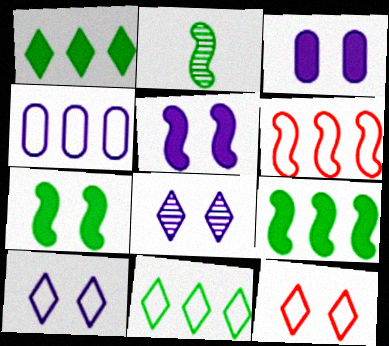[[2, 5, 6], 
[4, 6, 11]]